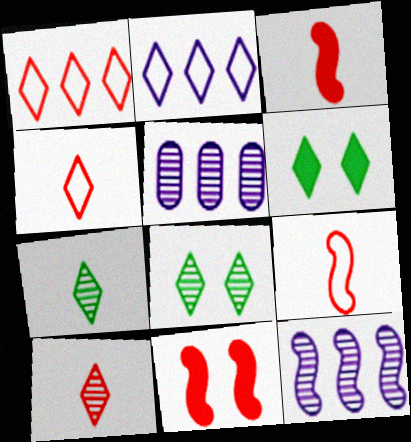[[2, 6, 10], 
[5, 6, 9]]